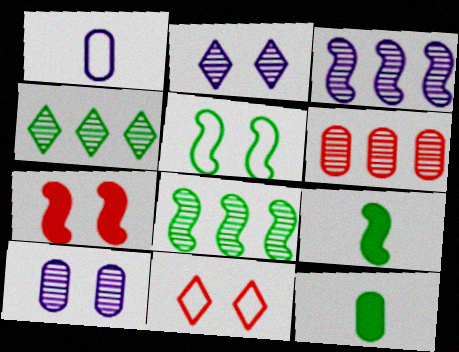[[1, 4, 7], 
[3, 4, 6], 
[3, 11, 12], 
[4, 5, 12], 
[5, 8, 9]]